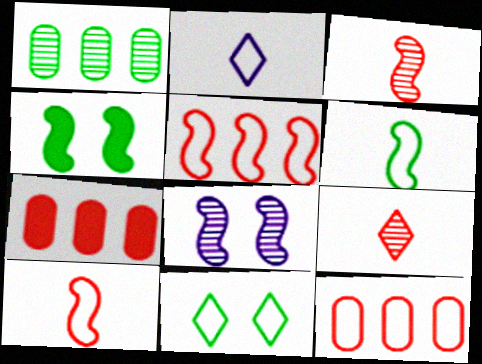[[1, 8, 9]]